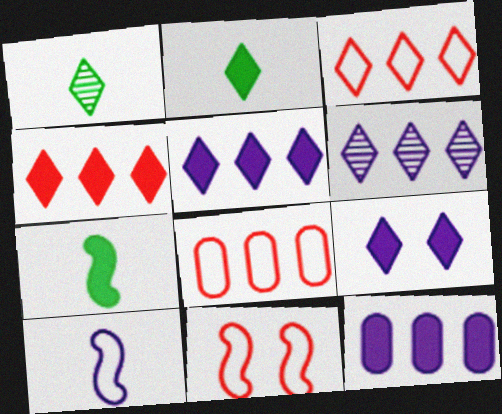[[1, 3, 9], 
[1, 11, 12], 
[2, 4, 9]]